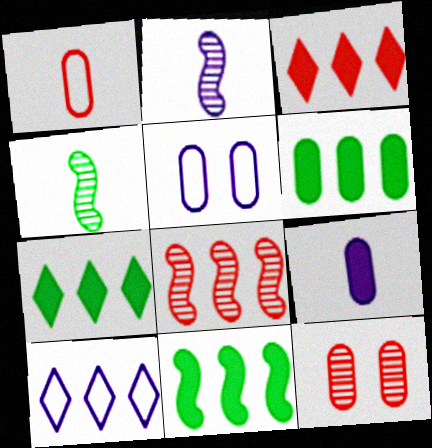[[3, 4, 5], 
[6, 7, 11], 
[6, 8, 10]]